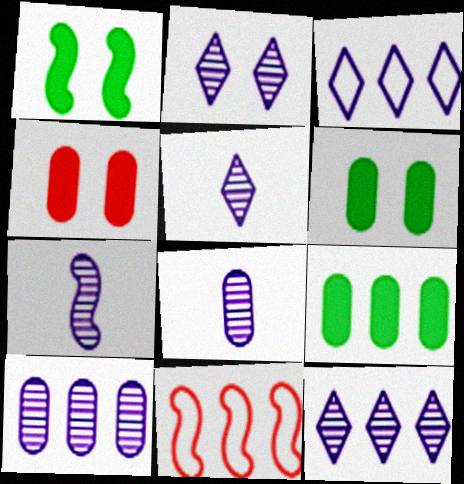[[1, 7, 11], 
[2, 5, 12], 
[2, 7, 10], 
[5, 6, 11], 
[5, 7, 8], 
[9, 11, 12]]